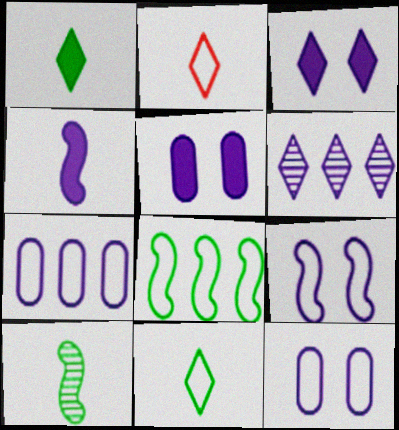[[2, 8, 12], 
[4, 6, 12]]